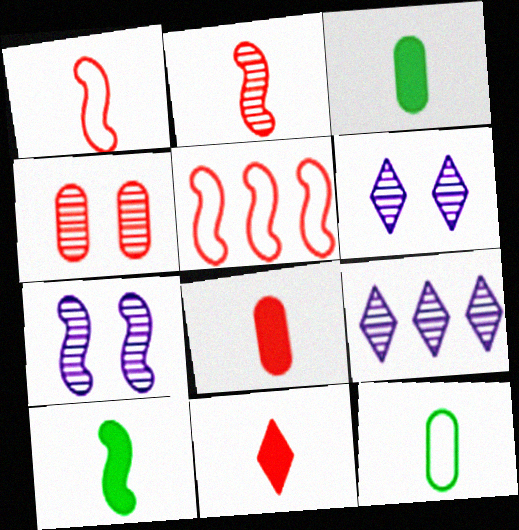[[3, 5, 6], 
[4, 5, 11], 
[5, 7, 10]]